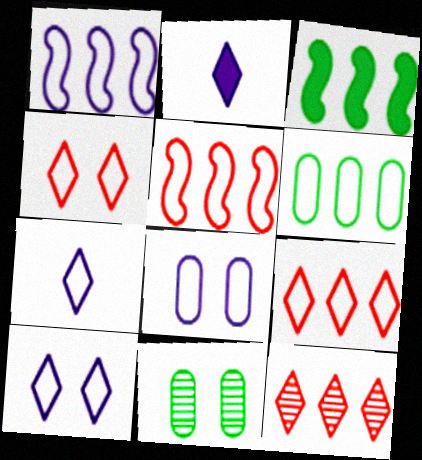[[1, 6, 9], 
[1, 7, 8], 
[2, 5, 11]]